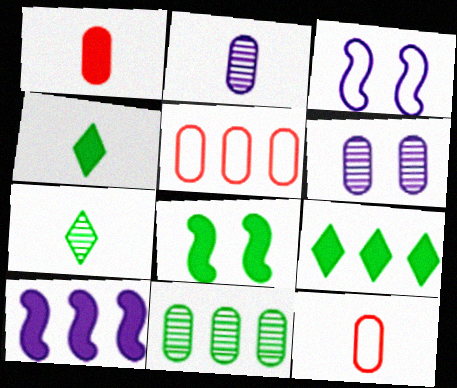[]